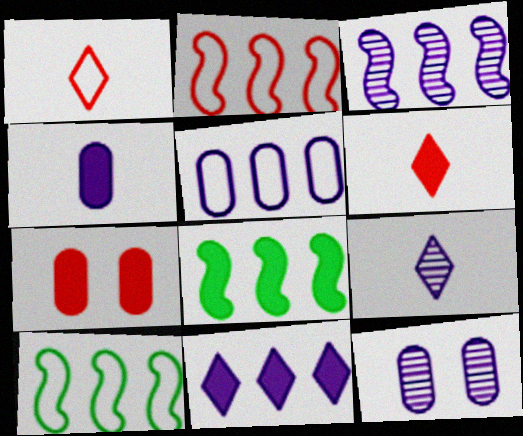[[1, 8, 12], 
[2, 3, 8], 
[3, 5, 11], 
[3, 9, 12], 
[4, 5, 12], 
[6, 10, 12], 
[7, 9, 10]]